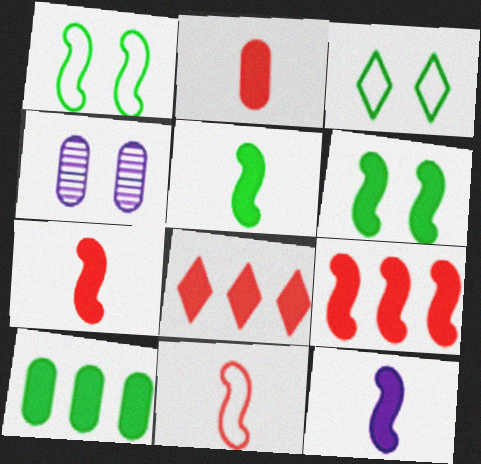[[5, 7, 12], 
[6, 9, 12]]